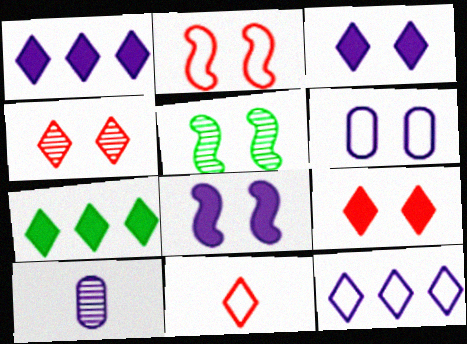[[2, 5, 8], 
[2, 7, 10], 
[5, 6, 9], 
[8, 10, 12]]